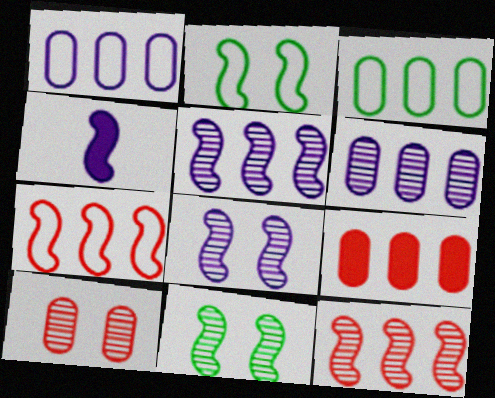[[2, 4, 12], 
[3, 6, 9], 
[4, 7, 11]]